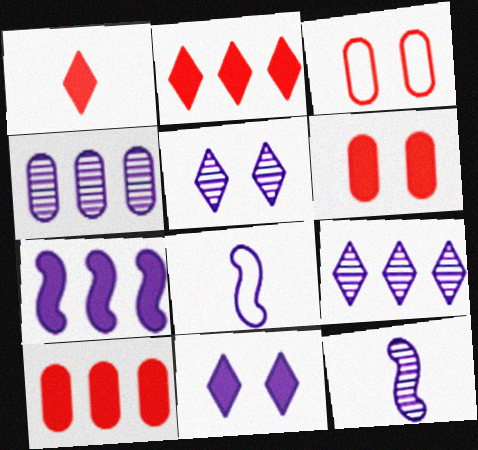[[4, 5, 12], 
[4, 8, 11]]